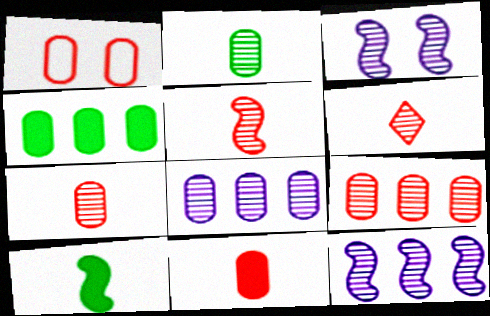[[1, 9, 11], 
[5, 6, 7]]